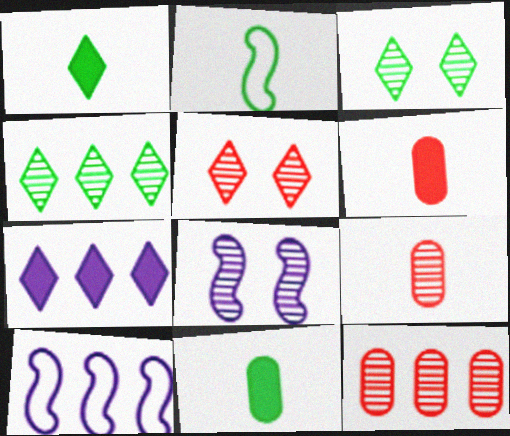[[3, 6, 10], 
[4, 8, 9], 
[5, 10, 11]]